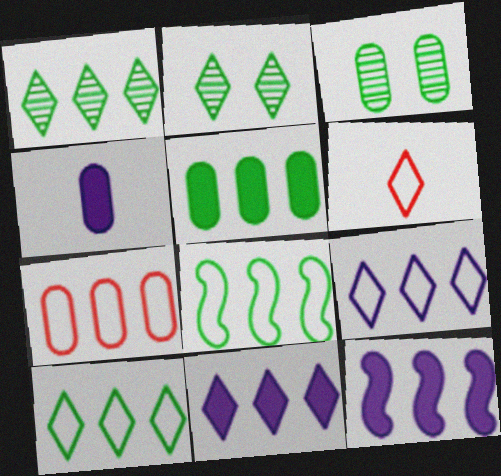[[1, 5, 8], 
[1, 7, 12], 
[2, 6, 11], 
[3, 4, 7], 
[3, 6, 12], 
[7, 8, 9]]